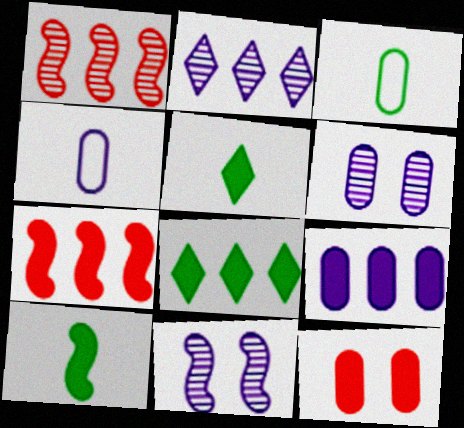[[4, 6, 9], 
[7, 8, 9]]